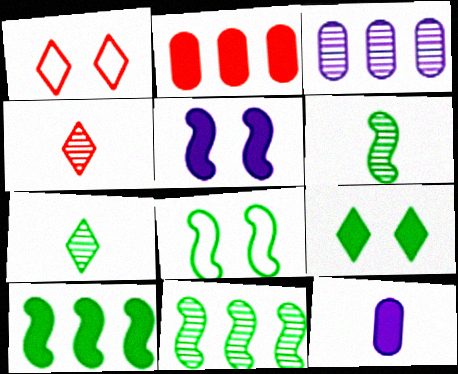[[1, 11, 12], 
[6, 8, 10]]